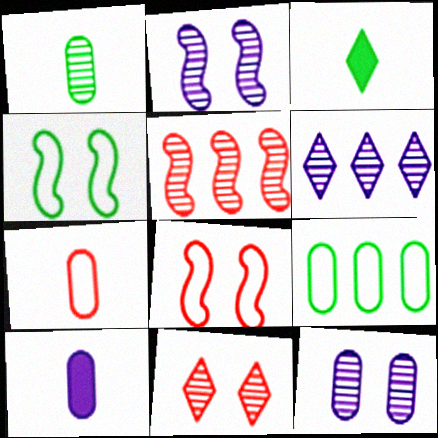[[1, 7, 10]]